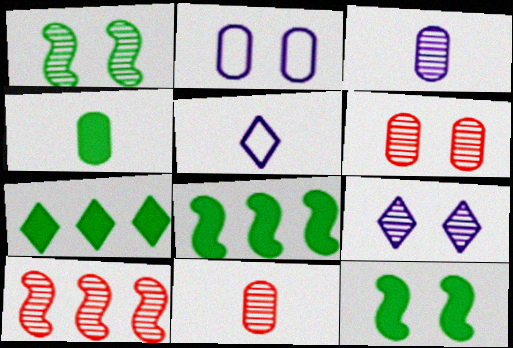[[1, 6, 9], 
[4, 7, 12], 
[5, 6, 8]]